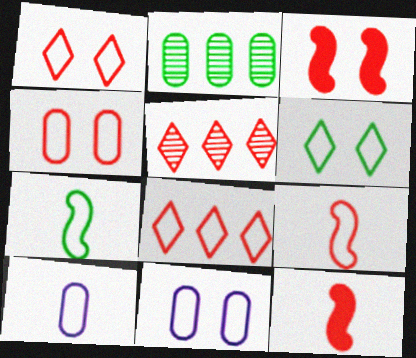[[4, 5, 12], 
[4, 8, 9], 
[7, 8, 11]]